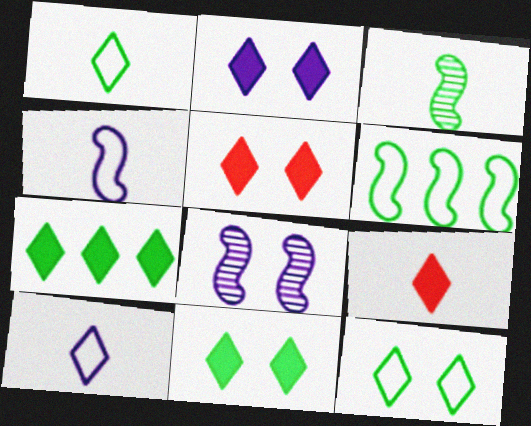[[2, 5, 11], 
[2, 7, 9]]